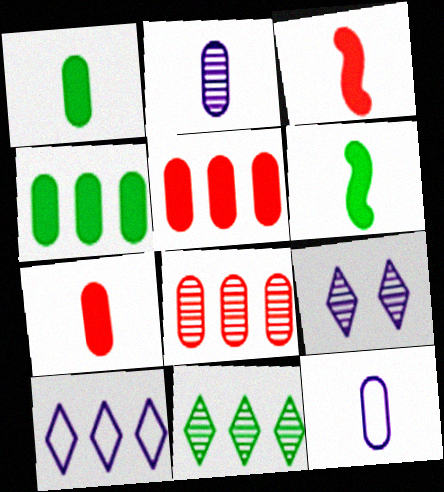[]